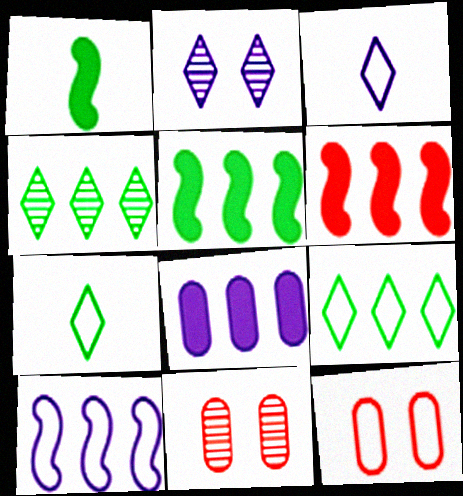[[3, 5, 11], 
[7, 10, 12]]